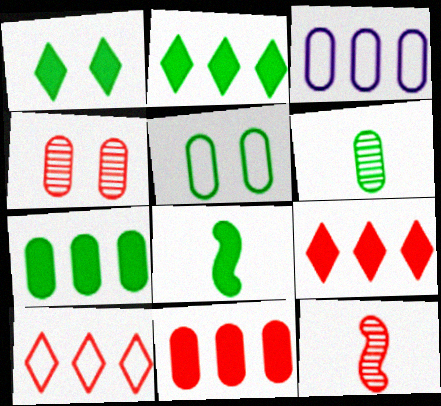[[1, 3, 12], 
[1, 7, 8], 
[5, 6, 7]]